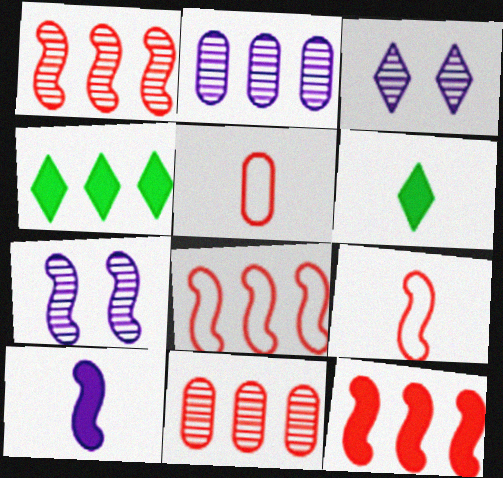[[1, 8, 12], 
[2, 4, 8], 
[4, 5, 7]]